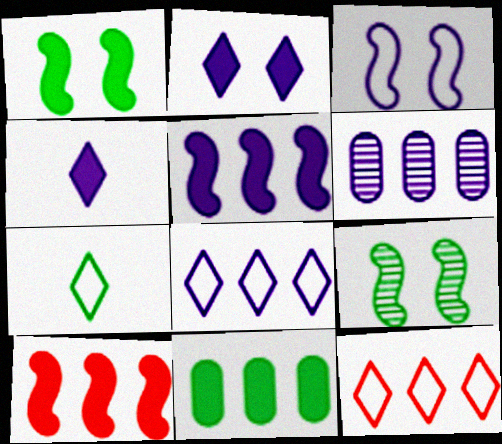[[3, 4, 6], 
[5, 6, 8], 
[7, 9, 11]]